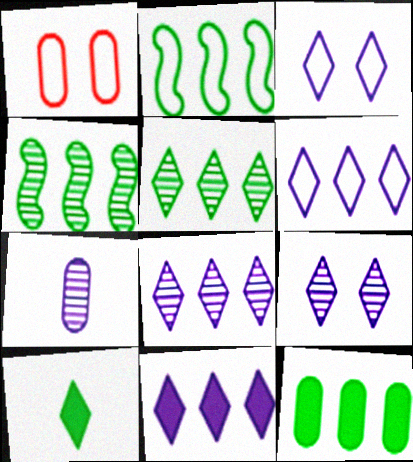[[1, 7, 12], 
[2, 5, 12], 
[6, 8, 11]]